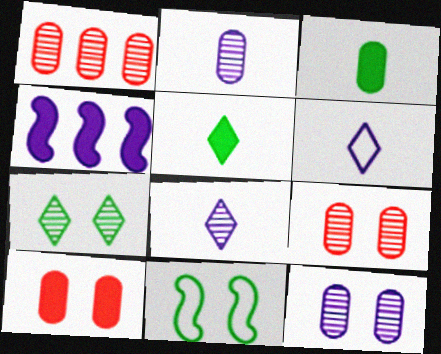[[4, 5, 10], 
[4, 6, 12]]